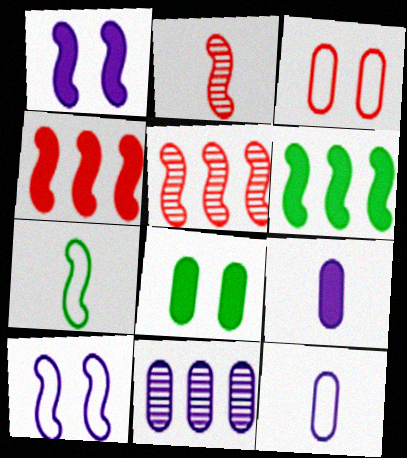[[1, 5, 7], 
[2, 6, 10]]